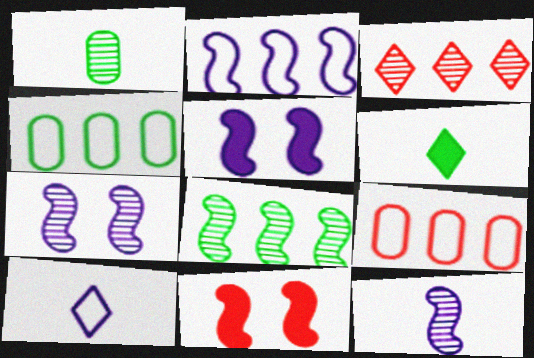[[1, 3, 7], 
[2, 5, 12], 
[6, 7, 9]]